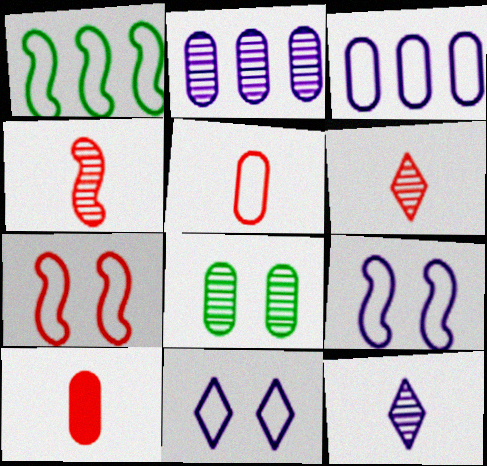[[1, 5, 11], 
[3, 8, 10]]